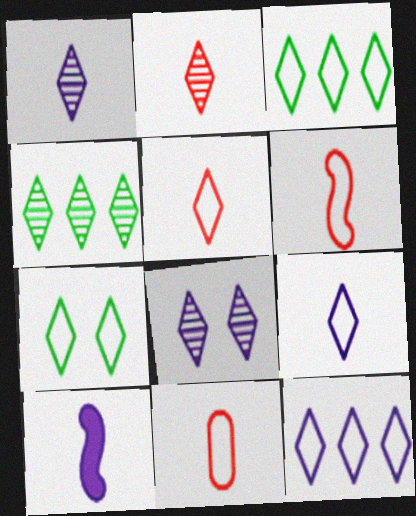[[2, 4, 8], 
[5, 6, 11], 
[5, 7, 12]]